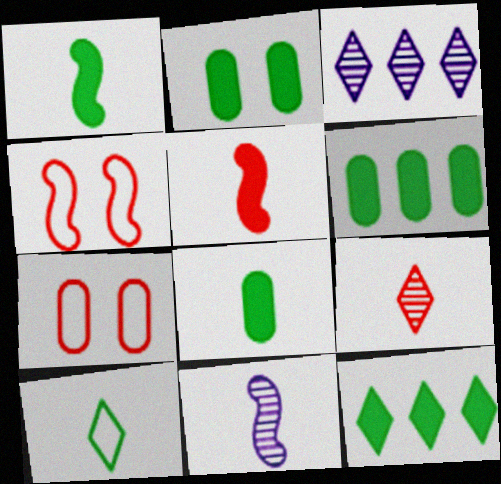[[1, 2, 12], 
[1, 3, 7], 
[2, 6, 8], 
[3, 4, 8], 
[7, 11, 12]]